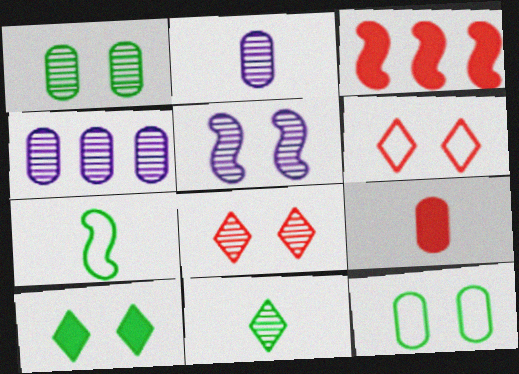[[1, 5, 8], 
[3, 5, 7], 
[4, 9, 12]]